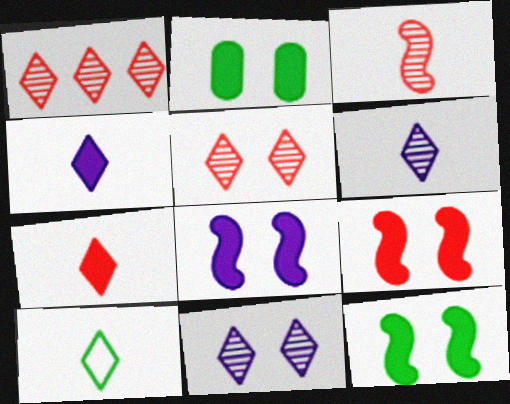[[6, 7, 10], 
[8, 9, 12]]